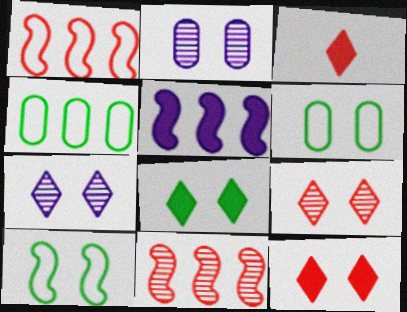[[2, 10, 12]]